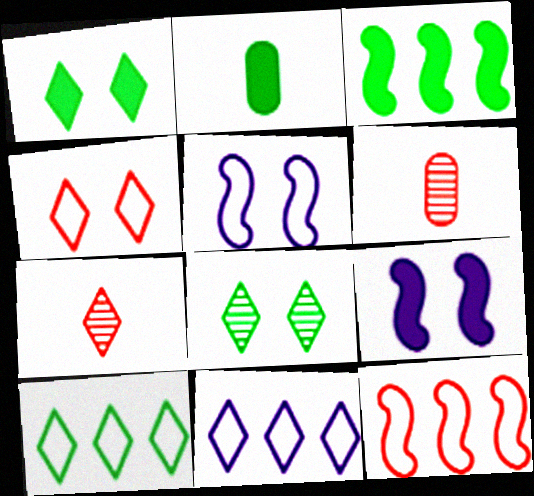[[1, 2, 3], 
[1, 7, 11], 
[6, 9, 10]]